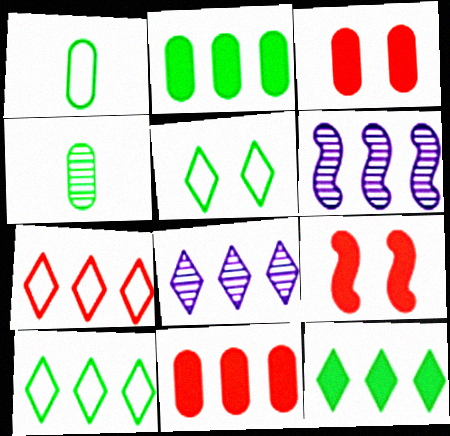[[1, 8, 9], 
[2, 6, 7], 
[6, 10, 11], 
[7, 8, 12]]